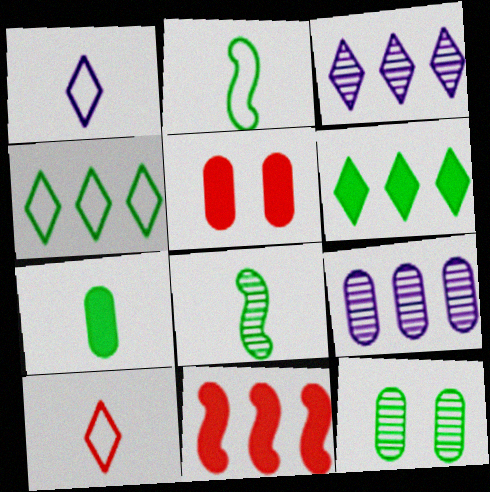[[1, 11, 12], 
[2, 3, 5], 
[2, 6, 12], 
[4, 9, 11]]